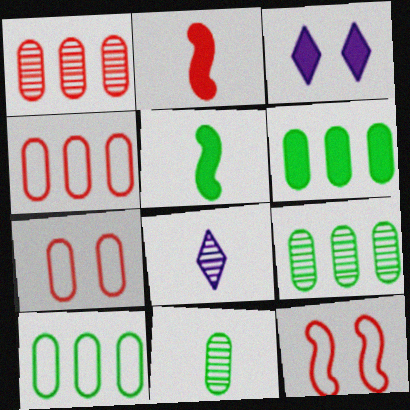[[2, 3, 6], 
[6, 8, 12], 
[6, 9, 10]]